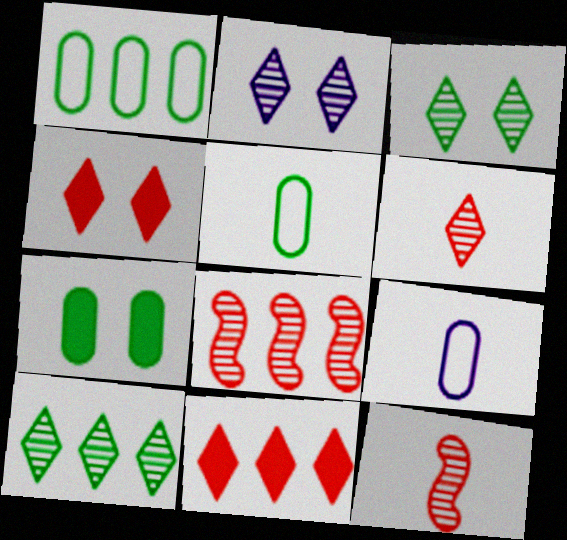[[2, 6, 10]]